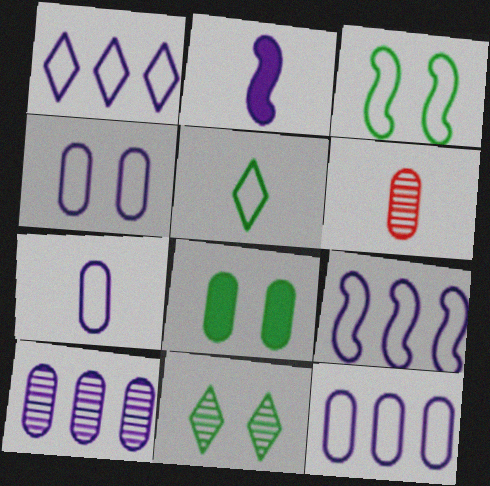[[1, 9, 12], 
[2, 5, 6], 
[3, 8, 11], 
[4, 7, 12], 
[6, 8, 12]]